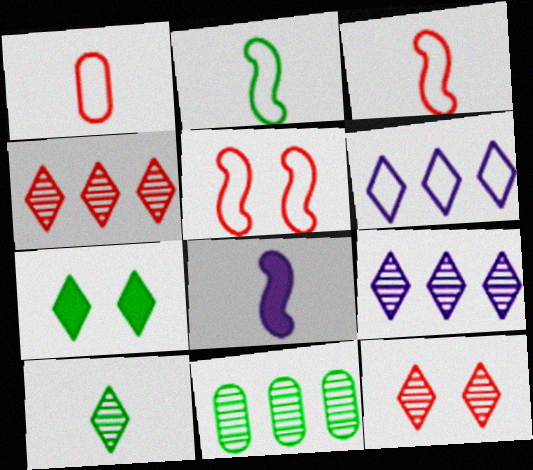[[1, 8, 10], 
[2, 7, 11], 
[9, 10, 12]]